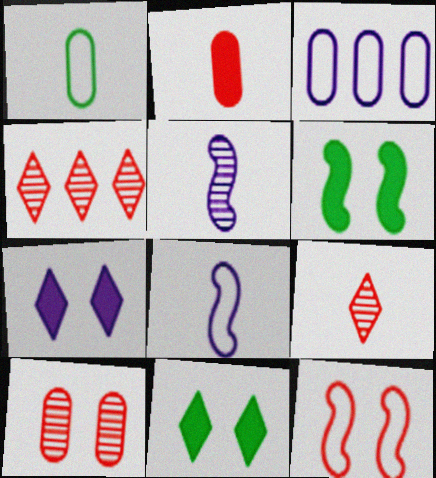[[2, 4, 12], 
[3, 5, 7], 
[3, 6, 9]]